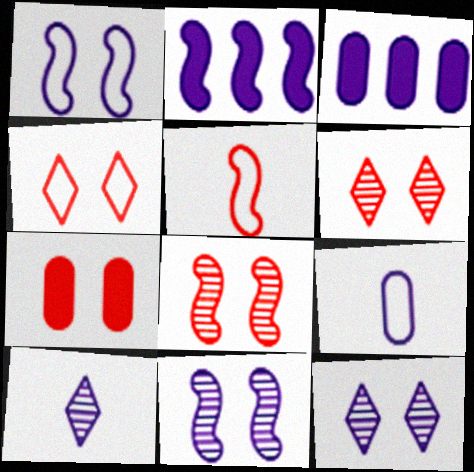[[1, 3, 10], 
[2, 9, 12], 
[4, 7, 8]]